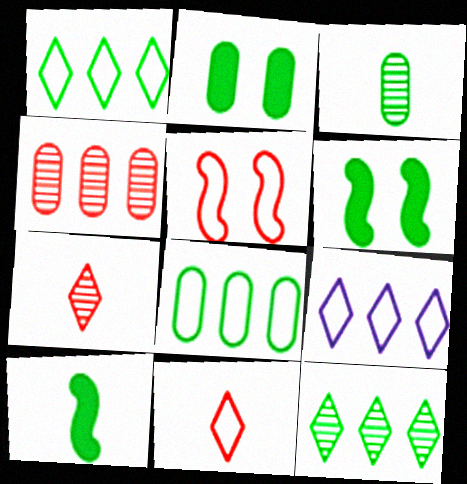[[1, 3, 6], 
[2, 3, 8]]